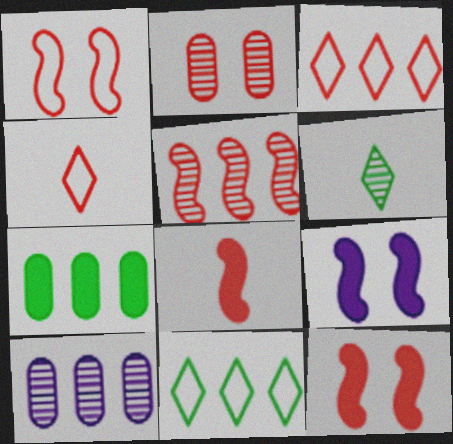[[1, 5, 8], 
[2, 3, 8]]